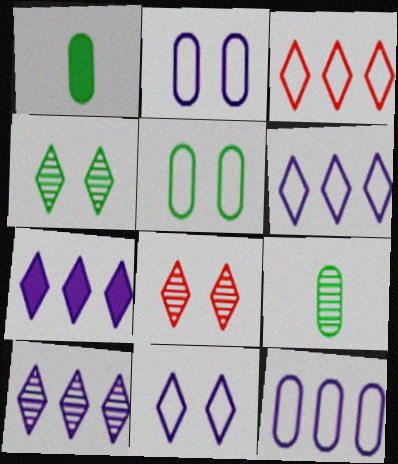[[6, 7, 10]]